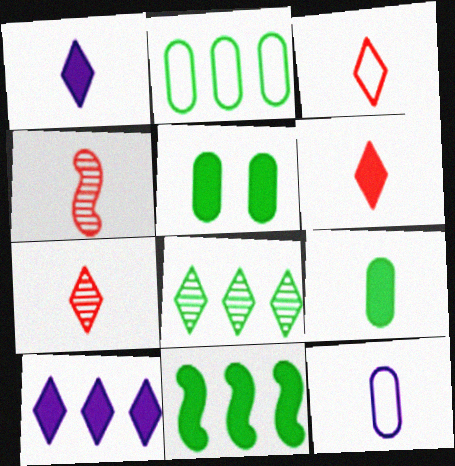[[2, 8, 11], 
[3, 6, 7]]